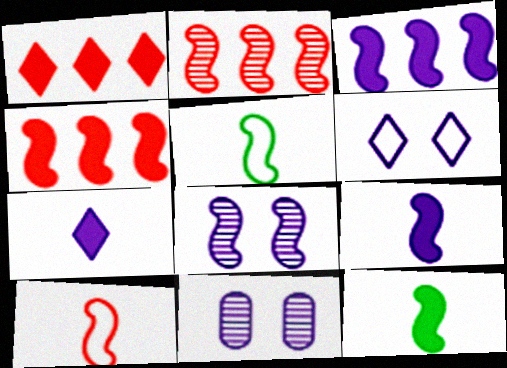[[1, 5, 11], 
[4, 5, 8]]